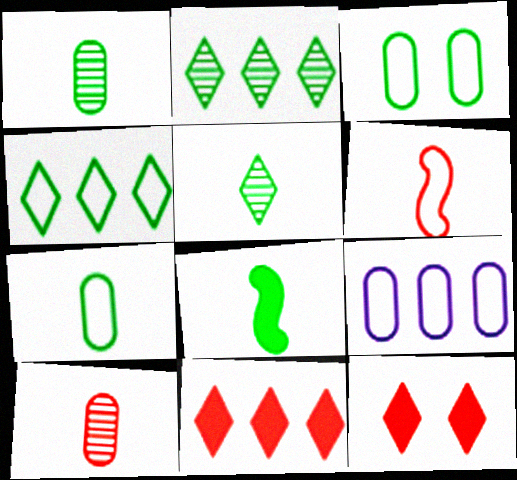[[2, 3, 8], 
[5, 7, 8]]